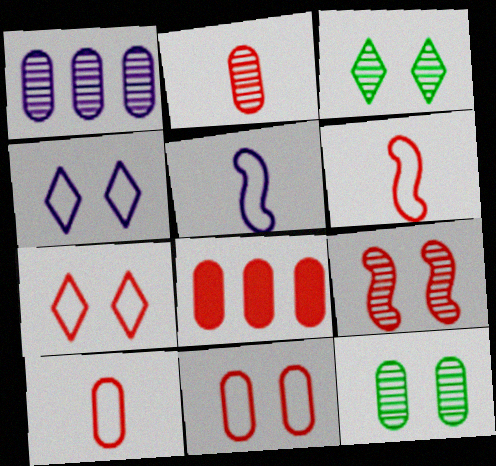[[1, 2, 12], 
[2, 8, 11], 
[3, 5, 8]]